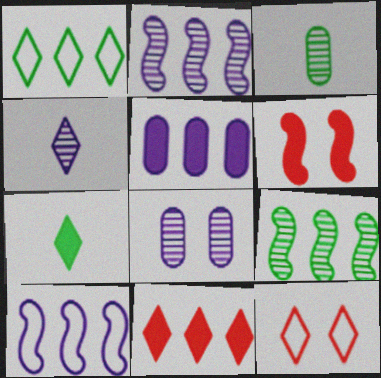[[2, 4, 8], 
[5, 6, 7]]